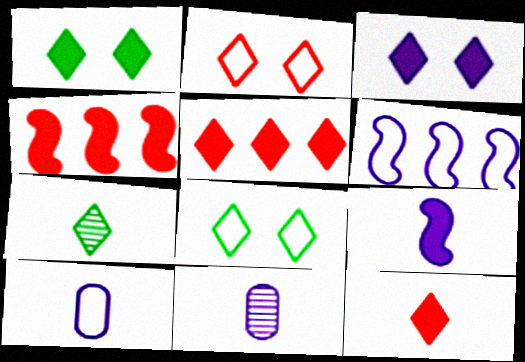[[3, 6, 11], 
[4, 8, 11]]